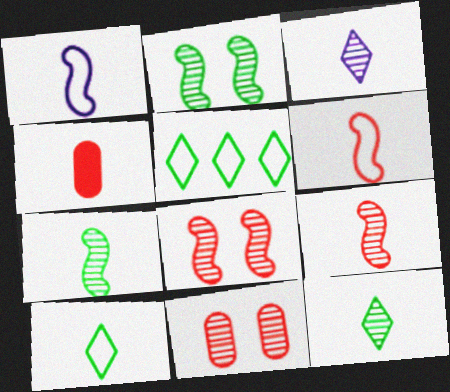[[1, 4, 12]]